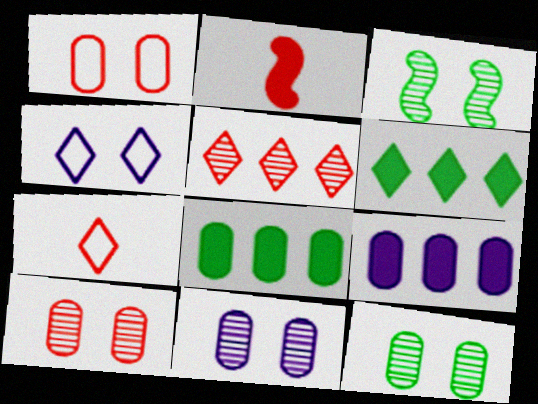[[1, 2, 5], 
[3, 7, 9], 
[10, 11, 12]]